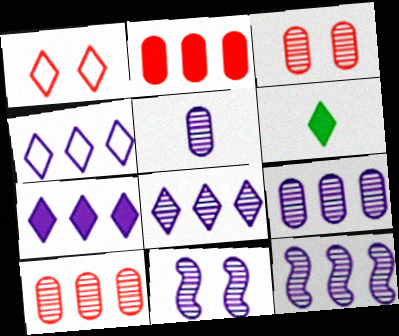[[1, 6, 8], 
[4, 7, 8], 
[5, 8, 11], 
[8, 9, 12]]